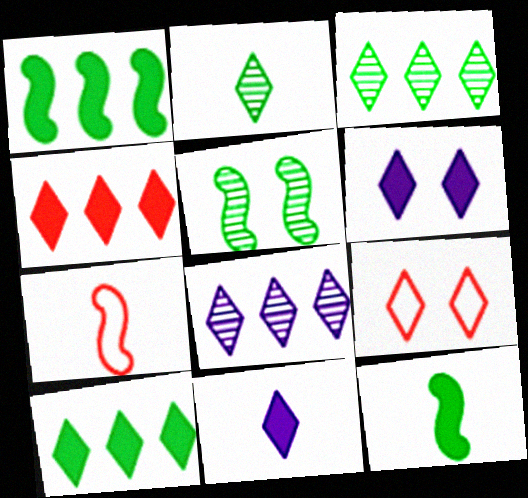[[3, 9, 11]]